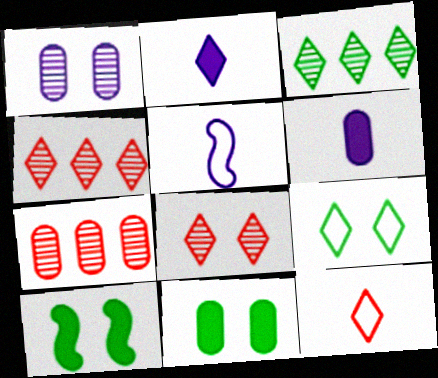[[2, 4, 9], 
[4, 5, 11]]